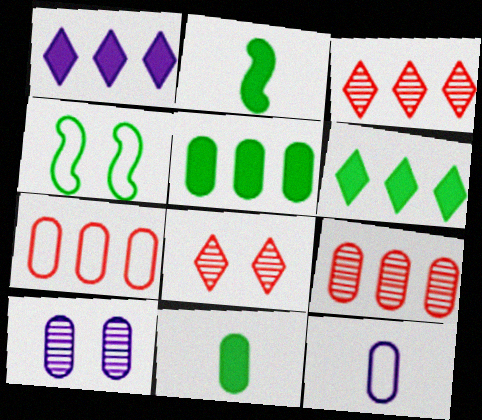[[7, 10, 11]]